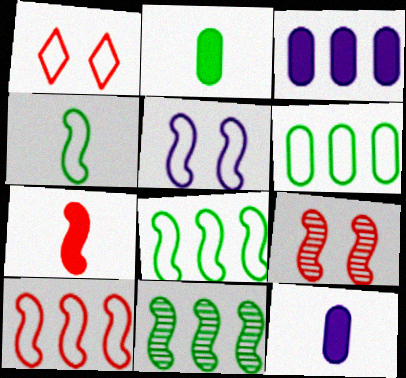[[1, 11, 12], 
[4, 5, 10], 
[5, 7, 11], 
[7, 9, 10]]